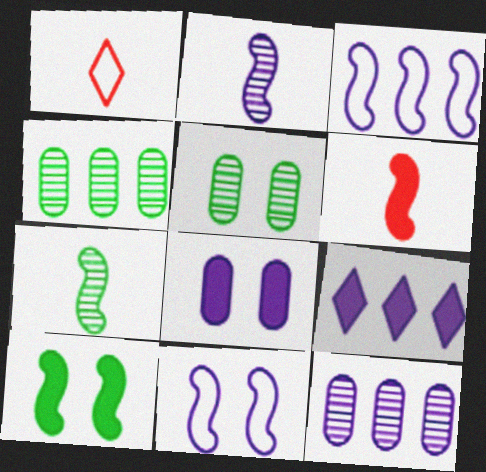[[1, 10, 12], 
[3, 9, 12]]